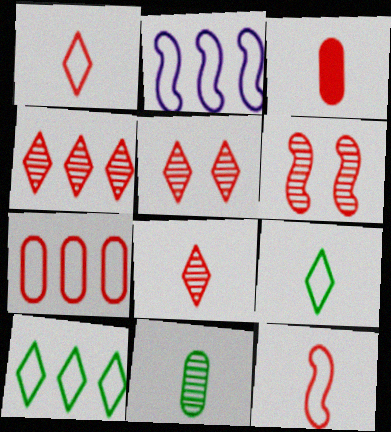[[2, 7, 10], 
[3, 8, 12], 
[4, 5, 8]]